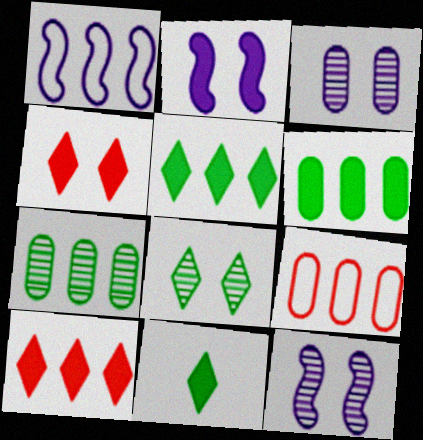[[1, 7, 10], 
[9, 11, 12]]